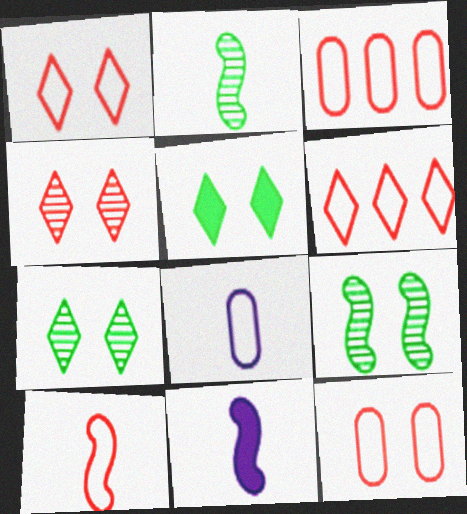[[1, 3, 10], 
[2, 10, 11], 
[3, 7, 11], 
[6, 10, 12]]